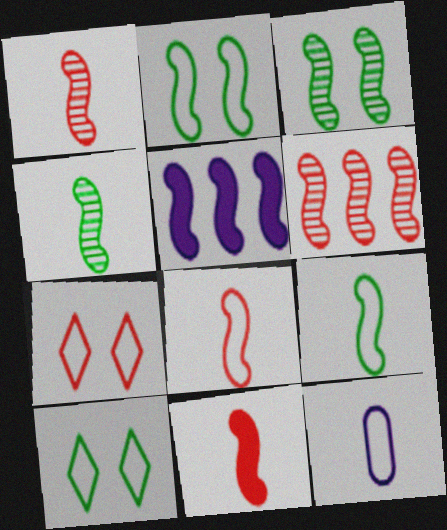[[1, 2, 5], 
[1, 8, 11], 
[3, 5, 8]]